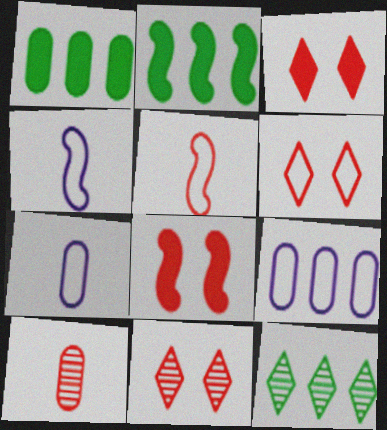[[1, 4, 11], 
[2, 7, 11], 
[3, 6, 11], 
[7, 8, 12]]